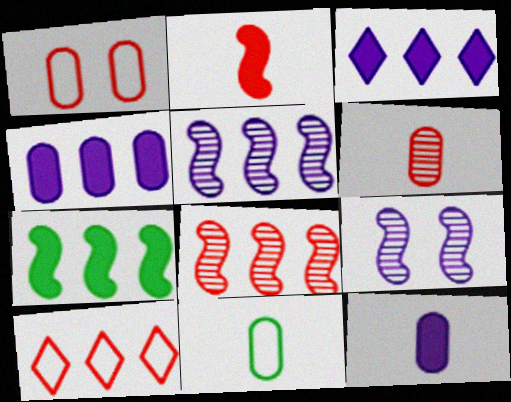[[6, 11, 12]]